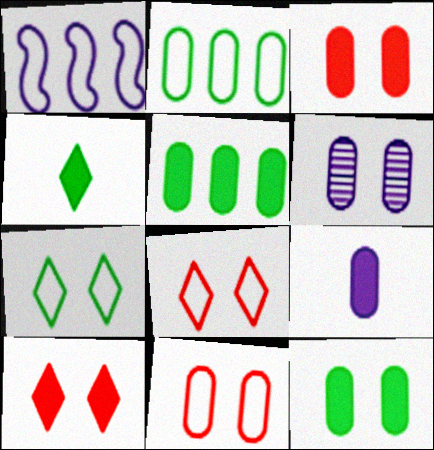[[3, 5, 9], 
[6, 11, 12]]